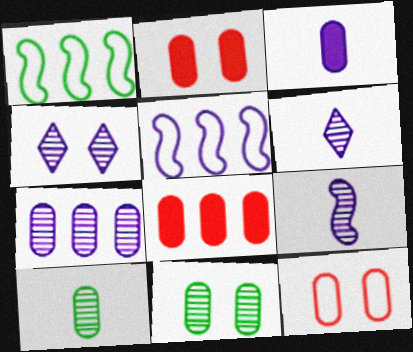[[1, 2, 6], 
[3, 4, 5], 
[4, 7, 9]]